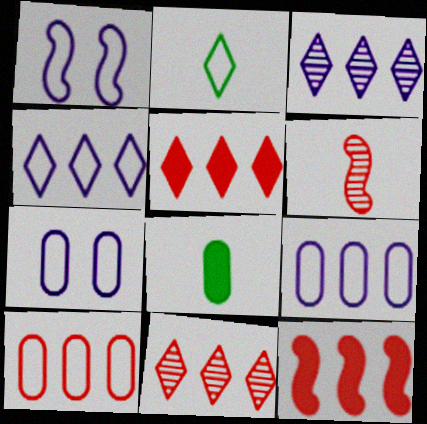[[1, 2, 10], 
[1, 8, 11], 
[10, 11, 12]]